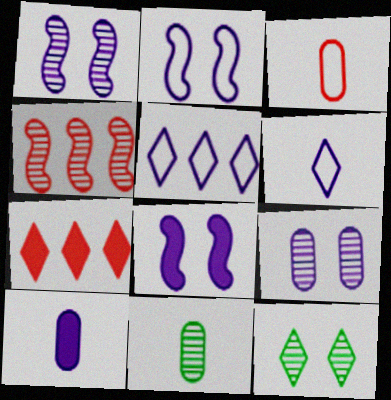[[1, 2, 8], 
[1, 5, 10], 
[2, 7, 11], 
[3, 10, 11], 
[6, 7, 12]]